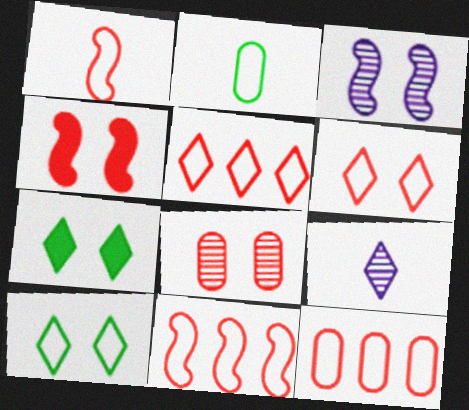[[1, 6, 12], 
[4, 6, 8], 
[5, 7, 9], 
[5, 11, 12]]